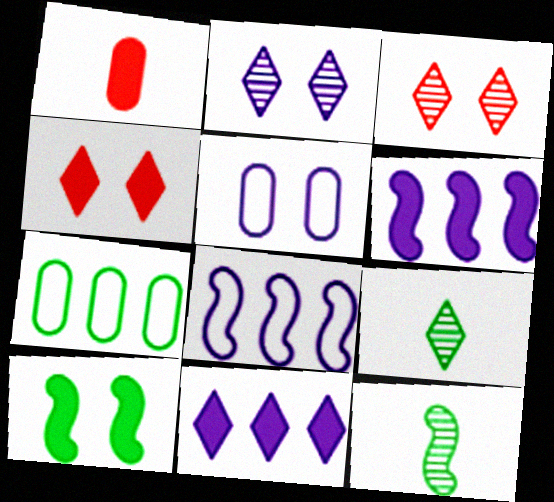[[1, 10, 11], 
[3, 5, 10], 
[7, 9, 10]]